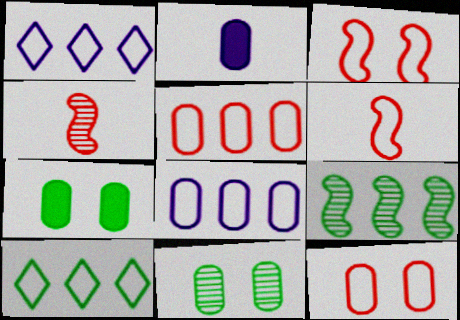[[1, 4, 7], 
[2, 5, 11]]